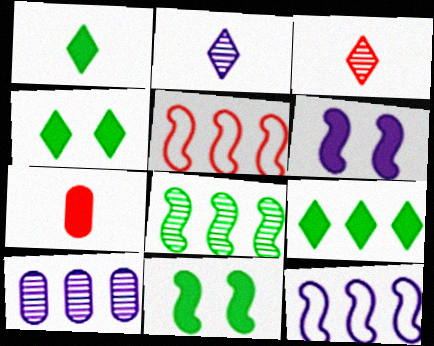[[1, 4, 9], 
[5, 9, 10], 
[6, 7, 9]]